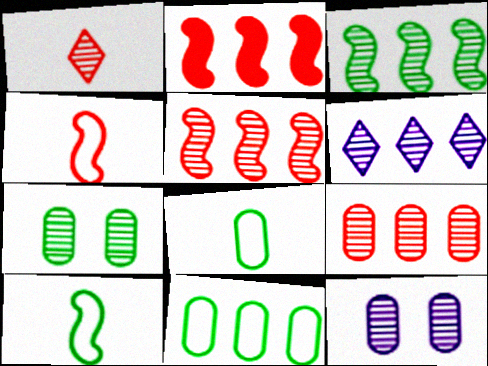[[1, 3, 12], 
[2, 6, 11], 
[3, 6, 9]]